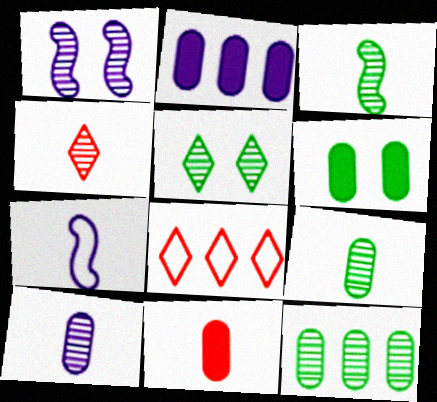[[1, 4, 12], 
[2, 6, 11], 
[3, 4, 10], 
[3, 5, 12]]